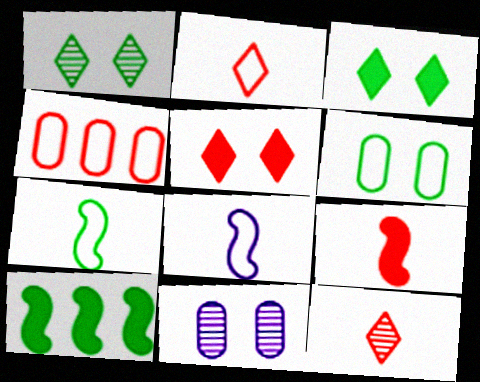[[2, 10, 11]]